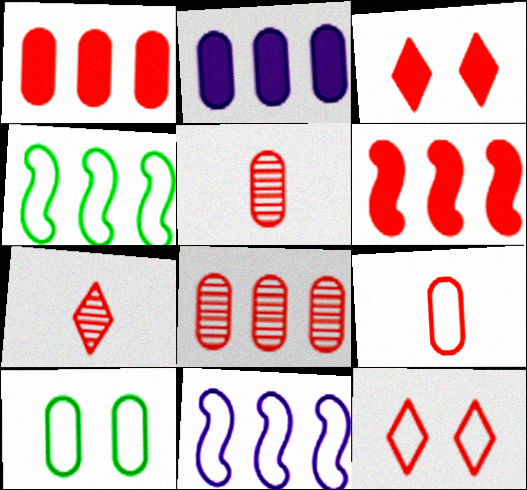[[2, 5, 10], 
[5, 6, 12]]